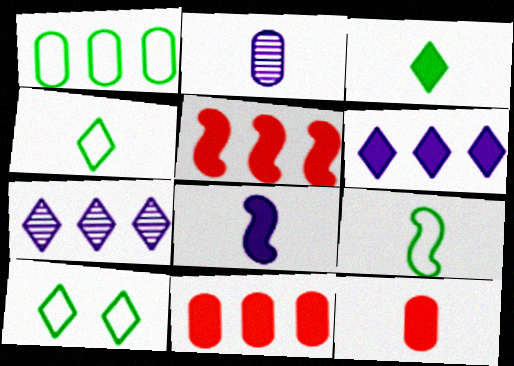[[1, 5, 7], 
[1, 9, 10], 
[2, 5, 10], 
[3, 8, 12]]